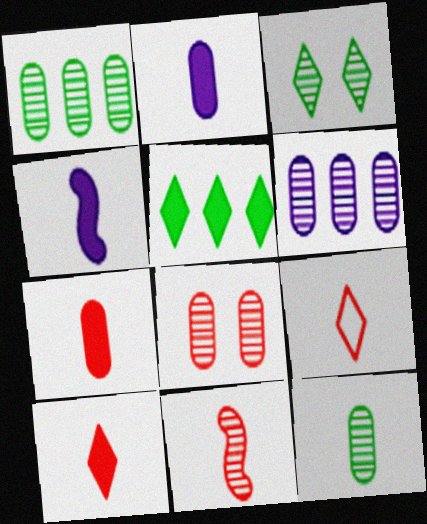[[3, 6, 11], 
[4, 9, 12], 
[6, 8, 12], 
[7, 9, 11]]